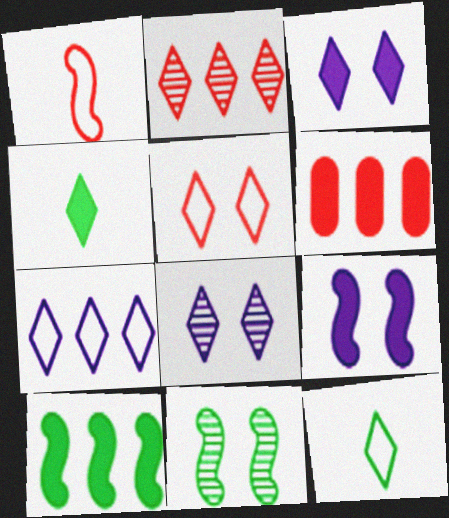[[2, 3, 12], 
[4, 6, 9], 
[5, 7, 12]]